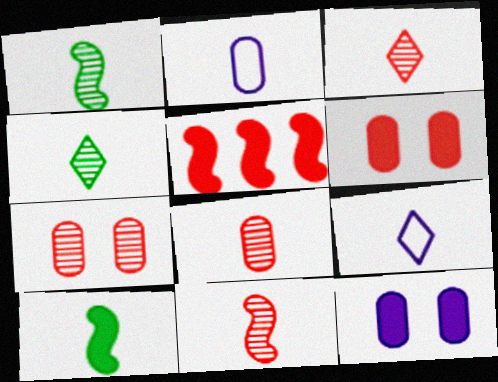[[2, 3, 10], 
[3, 8, 11], 
[8, 9, 10]]